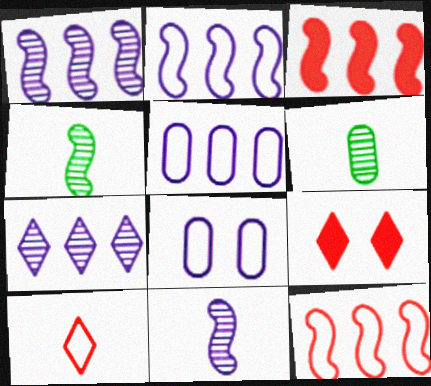[[2, 6, 9], 
[4, 5, 9]]